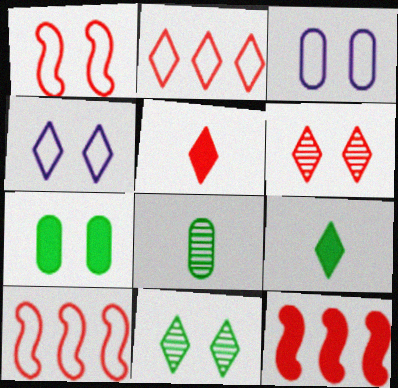[[2, 5, 6], 
[4, 8, 12]]